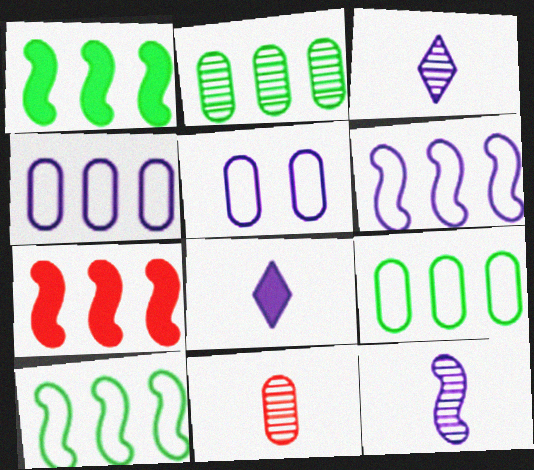[]